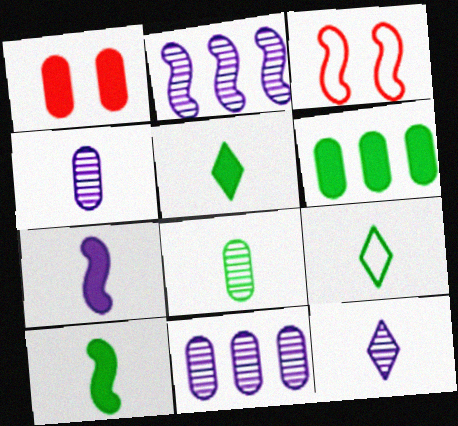[[1, 2, 9], 
[2, 3, 10], 
[3, 5, 11], 
[3, 6, 12], 
[8, 9, 10]]